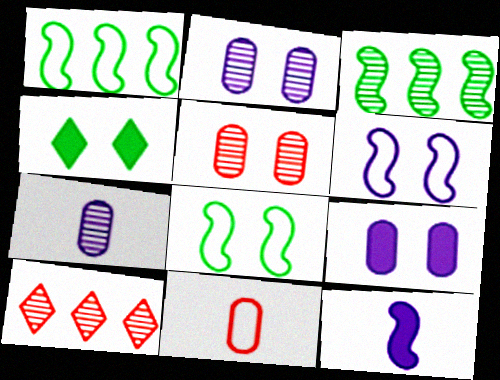[[4, 5, 6]]